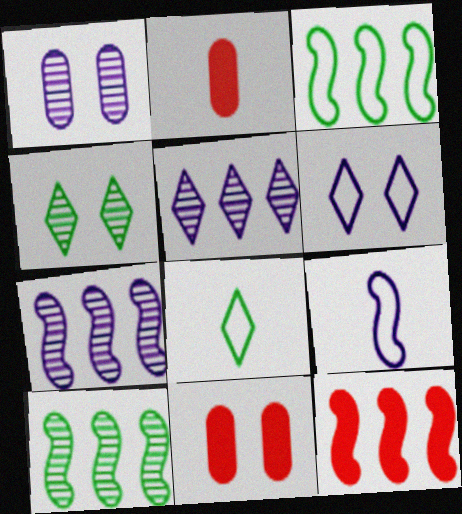[[1, 8, 12], 
[2, 6, 10], 
[3, 7, 12], 
[7, 8, 11]]